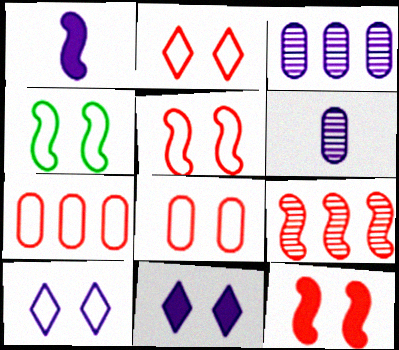[[1, 3, 10], 
[1, 4, 9], 
[2, 5, 8], 
[4, 8, 10]]